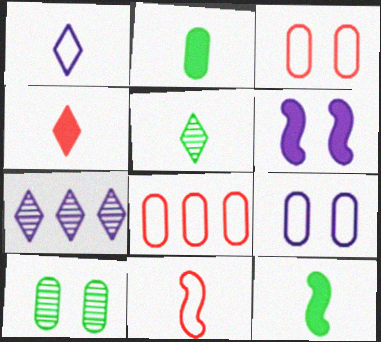[[1, 4, 5], 
[3, 7, 12], 
[5, 6, 8]]